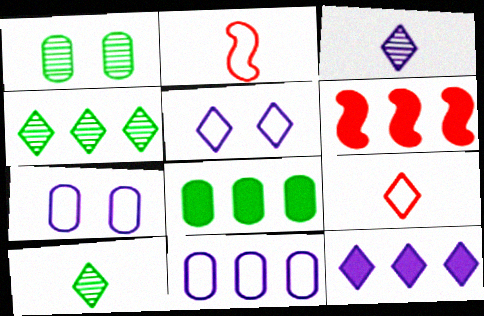[[1, 2, 12], 
[3, 5, 12], 
[4, 6, 11], 
[6, 7, 10], 
[6, 8, 12]]